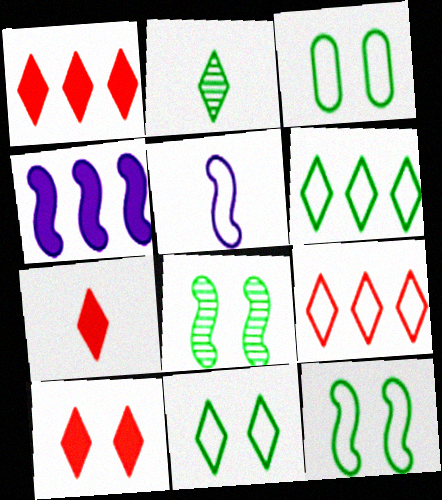[[1, 7, 10], 
[3, 5, 9], 
[3, 11, 12]]